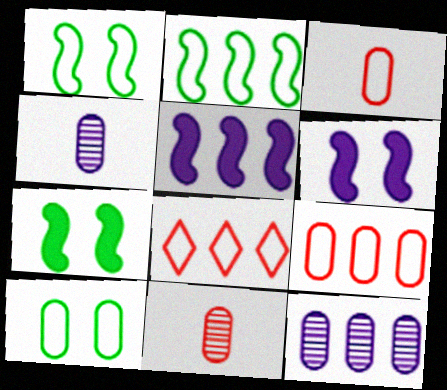[[4, 7, 8]]